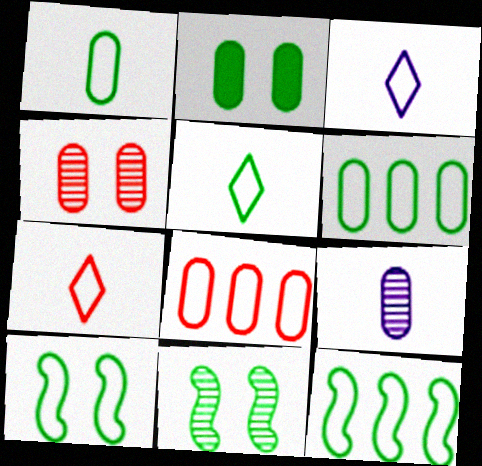[[2, 8, 9], 
[3, 5, 7], 
[3, 8, 10], 
[5, 6, 10]]